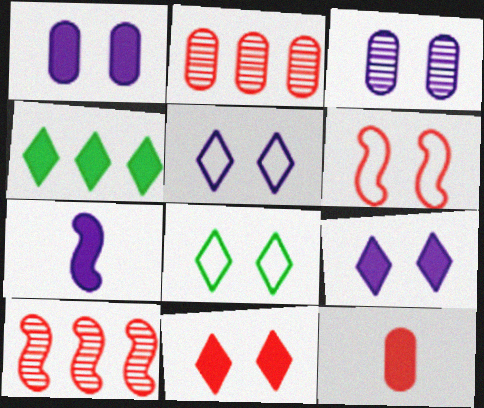[[2, 7, 8]]